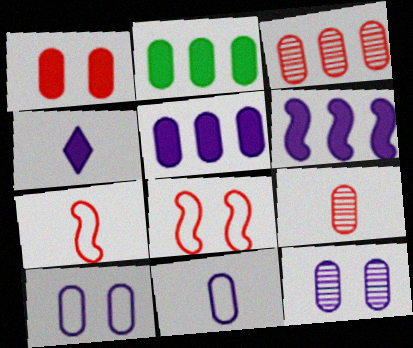[[2, 9, 10], 
[5, 11, 12]]